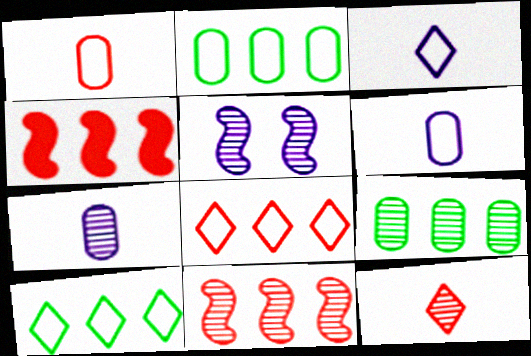[[5, 9, 12]]